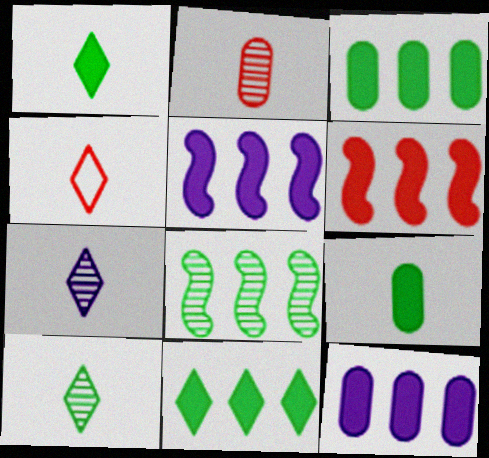[[1, 4, 7], 
[6, 11, 12]]